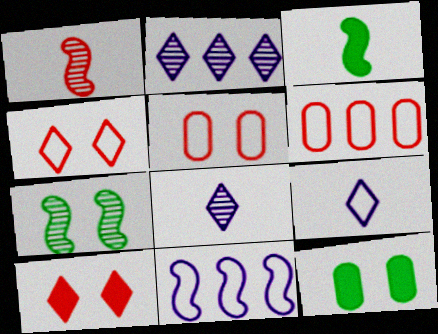[[1, 6, 10], 
[2, 3, 5]]